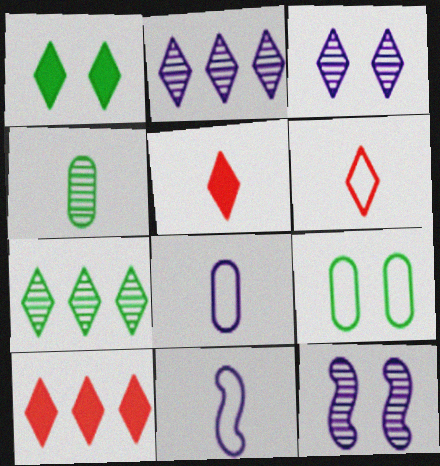[[1, 2, 6], 
[4, 5, 11]]